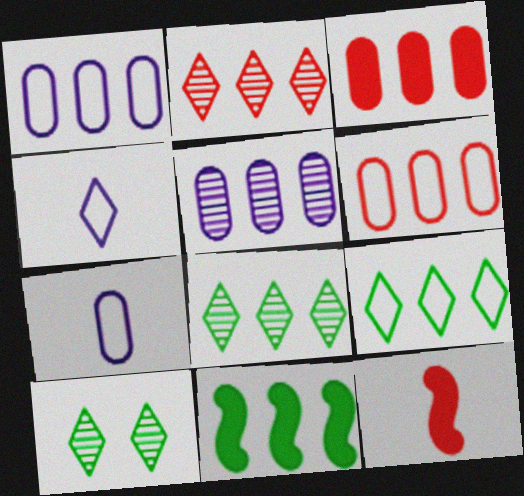[[1, 2, 11], 
[1, 10, 12]]